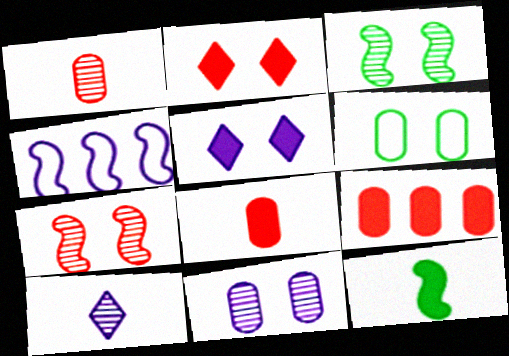[[4, 7, 12], 
[5, 6, 7], 
[5, 9, 12]]